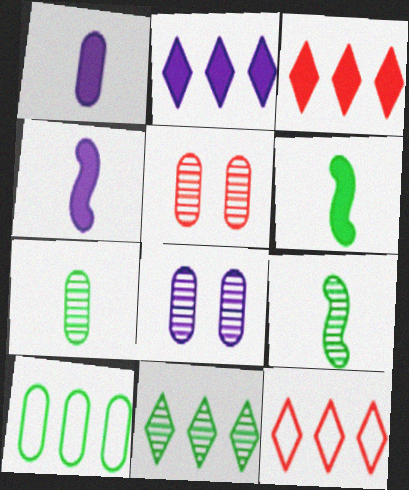[[1, 5, 10], 
[2, 11, 12], 
[6, 8, 12]]